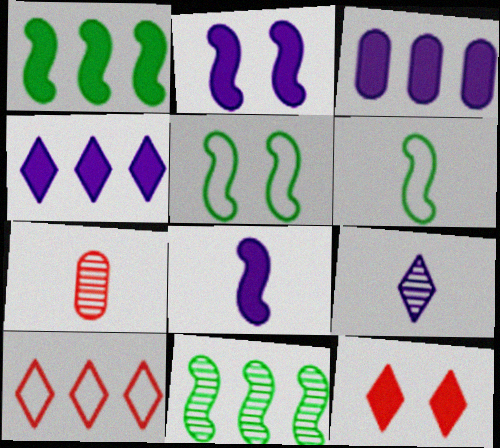[[3, 10, 11], 
[4, 5, 7]]